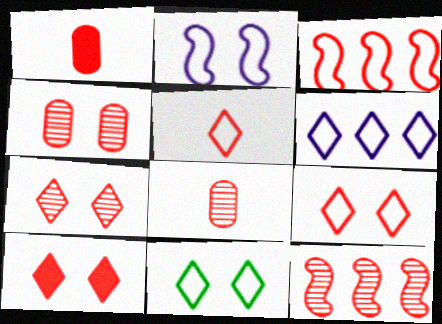[[1, 3, 7], 
[1, 9, 12], 
[3, 8, 10], 
[5, 6, 11], 
[7, 8, 12], 
[7, 9, 10]]